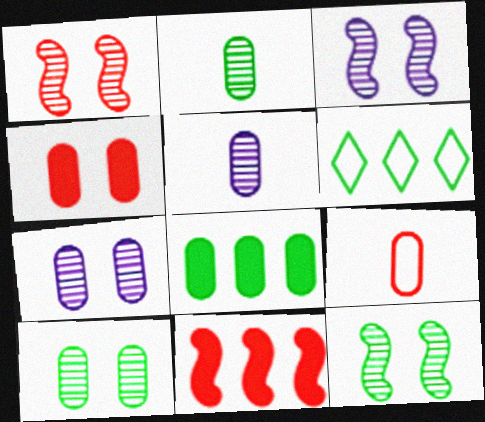[[1, 3, 12], 
[7, 8, 9]]